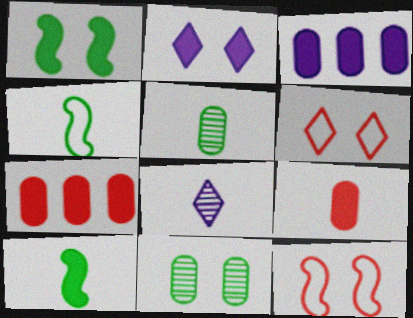[[2, 7, 10], 
[2, 11, 12], 
[4, 8, 9]]